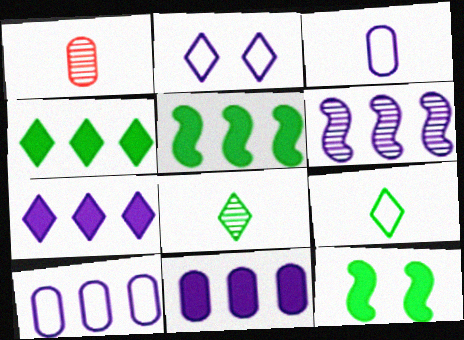[[1, 2, 5], 
[6, 7, 10]]